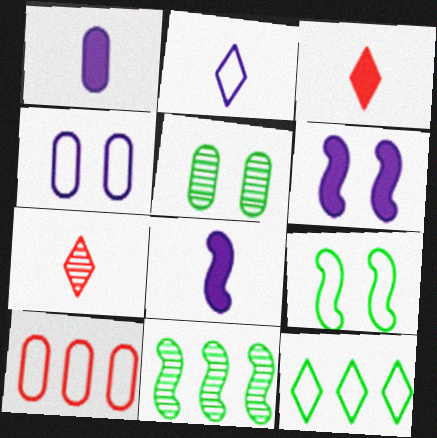[[1, 5, 10], 
[2, 9, 10], 
[3, 4, 11]]